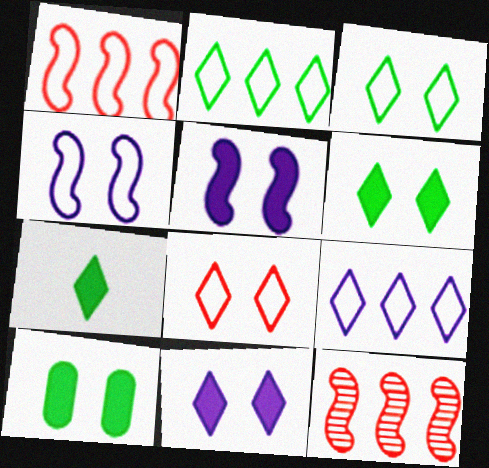[]